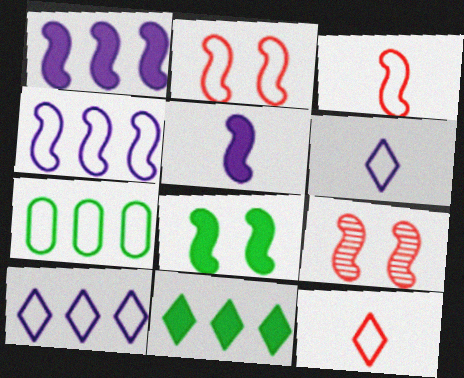[[2, 6, 7]]